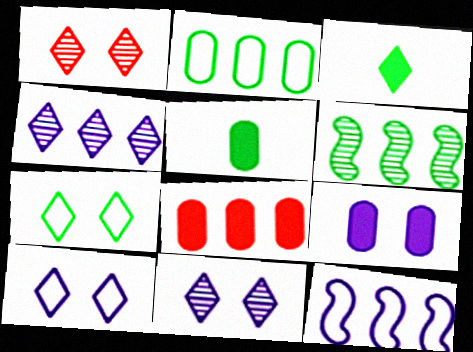[[1, 5, 12], 
[5, 6, 7], 
[5, 8, 9]]